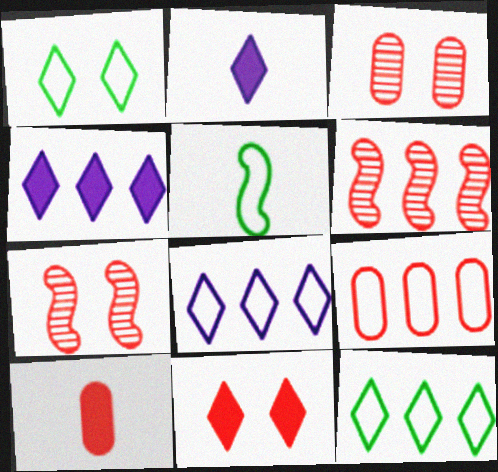[[3, 4, 5], 
[3, 9, 10]]